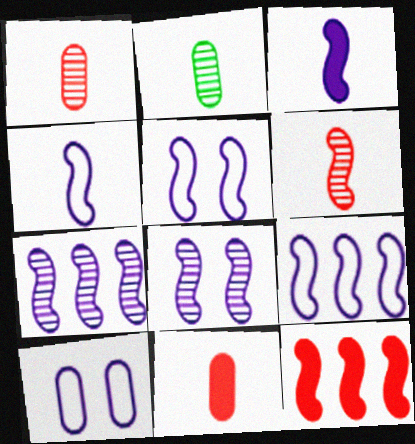[[3, 5, 7], 
[3, 8, 9], 
[4, 5, 9]]